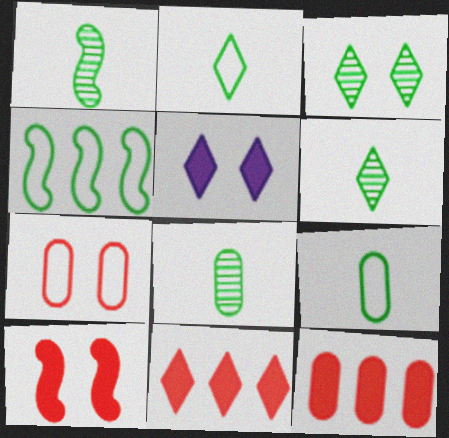[[1, 6, 8]]